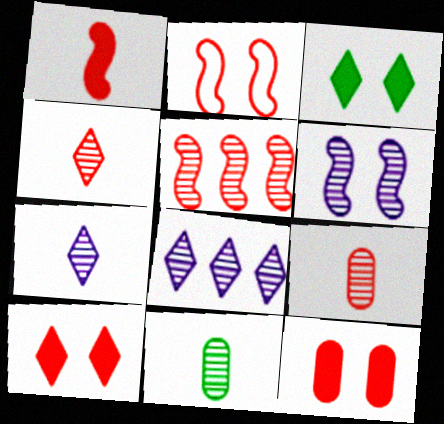[[1, 2, 5]]